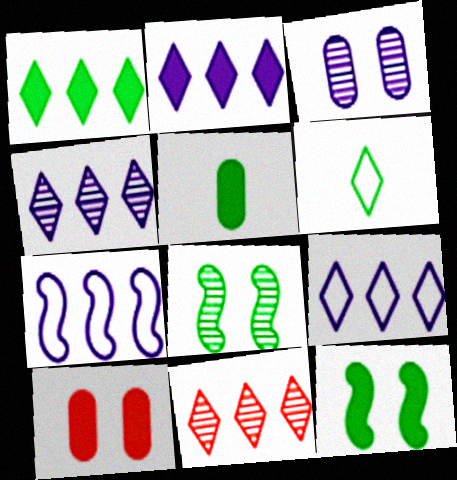[[1, 5, 12], 
[1, 9, 11], 
[2, 4, 9]]